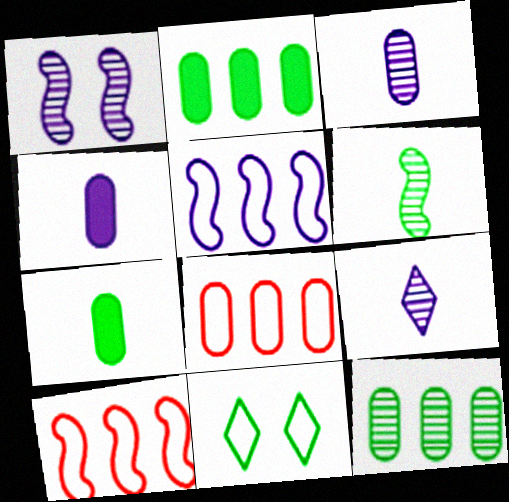[[2, 6, 11]]